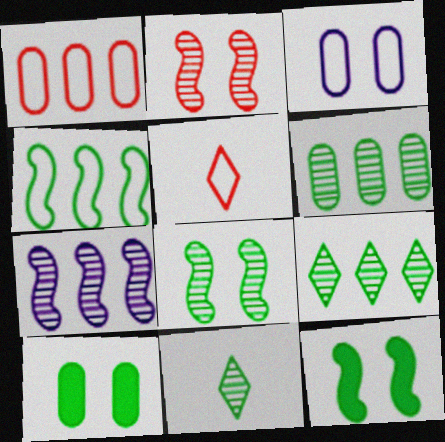[[3, 4, 5], 
[4, 10, 11], 
[5, 7, 10], 
[6, 8, 11]]